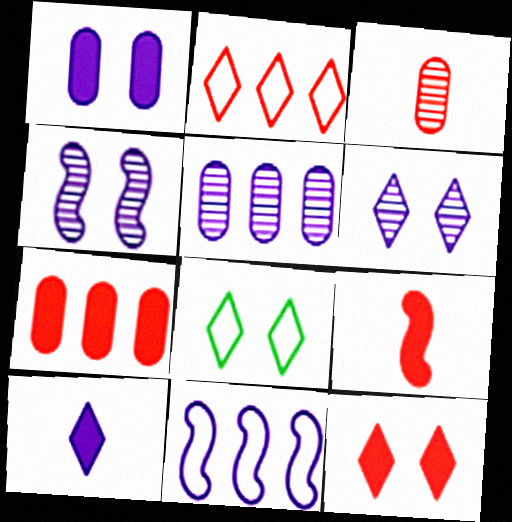[[5, 8, 9], 
[6, 8, 12], 
[7, 9, 12]]